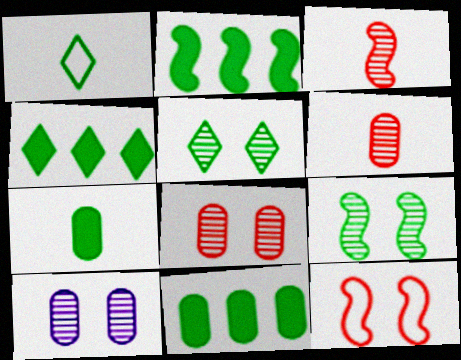[[1, 4, 5], 
[1, 9, 11], 
[2, 4, 11]]